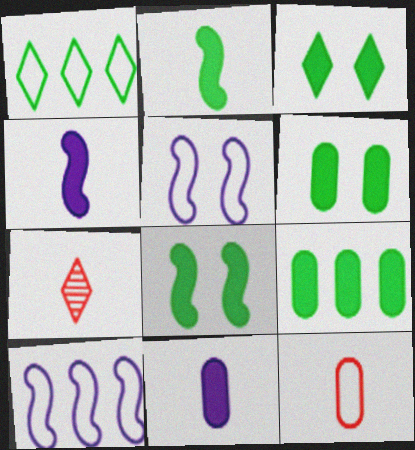[[1, 5, 12], 
[2, 3, 9], 
[3, 6, 8], 
[5, 7, 9], 
[6, 7, 10]]